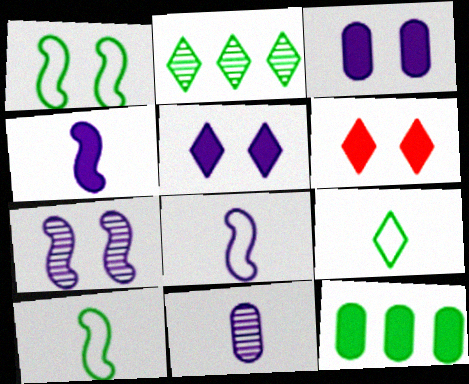[[4, 6, 12]]